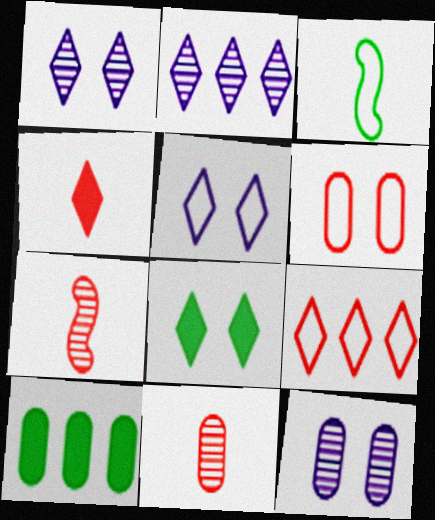[[5, 7, 10]]